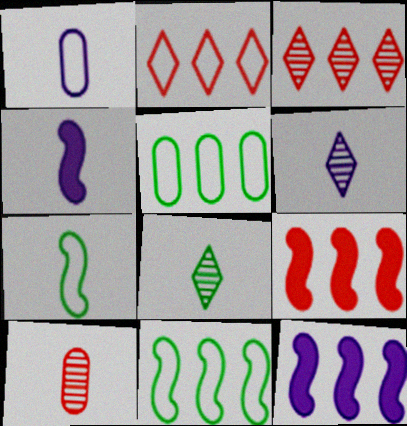[[1, 4, 6], 
[3, 5, 12]]